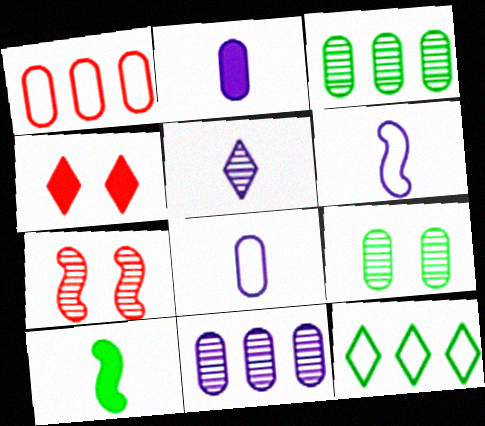[[1, 2, 9], 
[2, 5, 6], 
[2, 7, 12], 
[3, 4, 6], 
[3, 5, 7], 
[4, 5, 12], 
[9, 10, 12]]